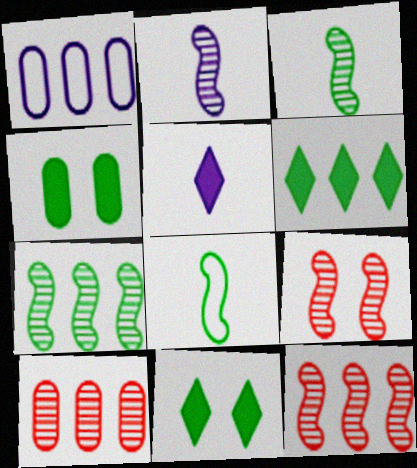[[1, 6, 12], 
[2, 7, 9]]